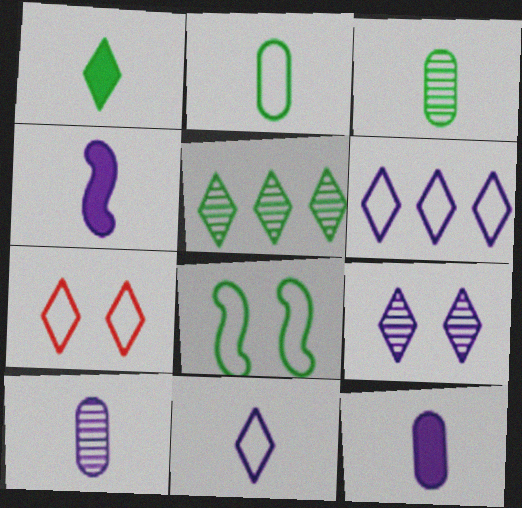[[4, 10, 11]]